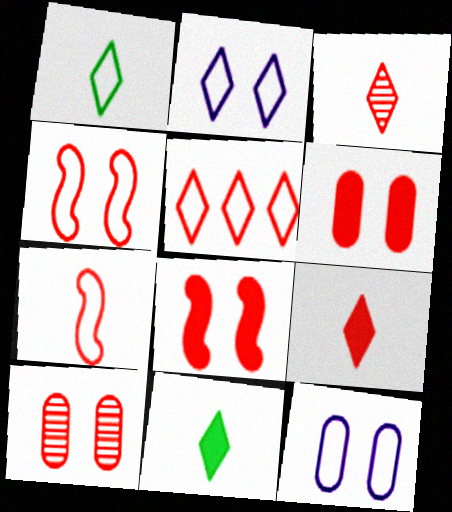[[1, 2, 5]]